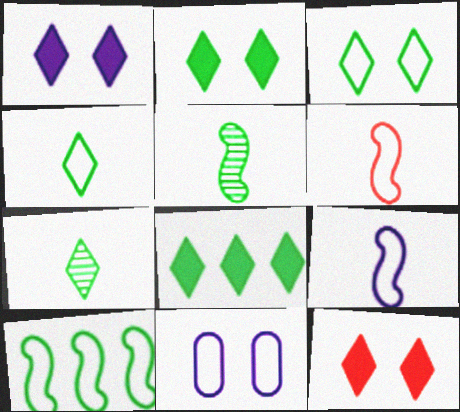[[1, 2, 12], 
[3, 7, 8]]